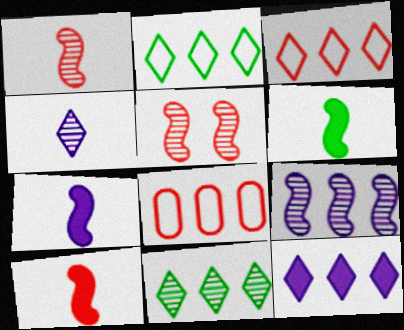[[3, 11, 12], 
[6, 7, 10]]